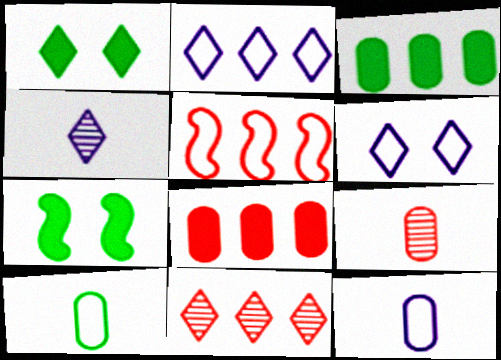[[2, 7, 9], 
[5, 6, 10], 
[5, 8, 11], 
[7, 11, 12]]